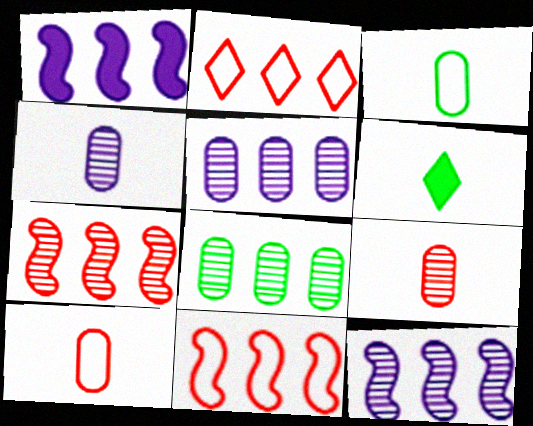[[1, 2, 8]]